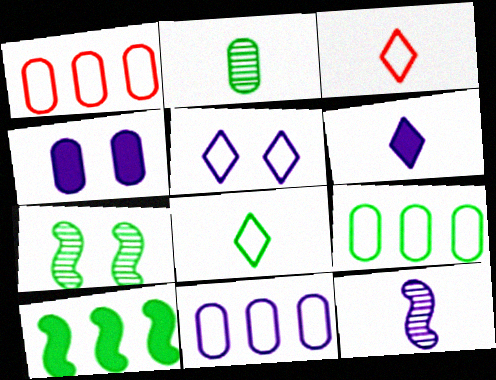[[1, 2, 4], 
[1, 6, 7], 
[1, 9, 11]]